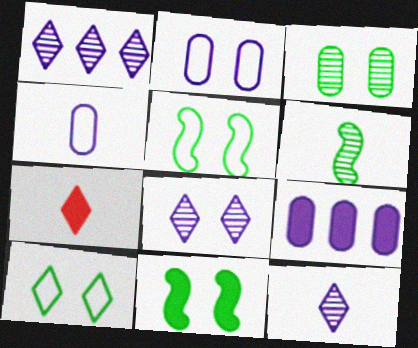[[1, 7, 10], 
[1, 8, 12], 
[3, 10, 11], 
[4, 6, 7], 
[7, 9, 11]]